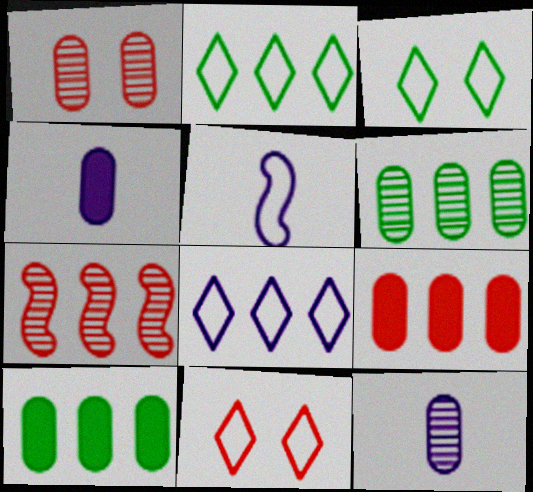[[1, 6, 12], 
[3, 4, 7], 
[7, 8, 10]]